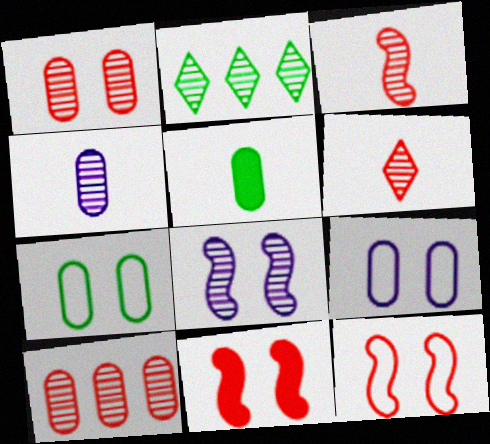[[5, 9, 10]]